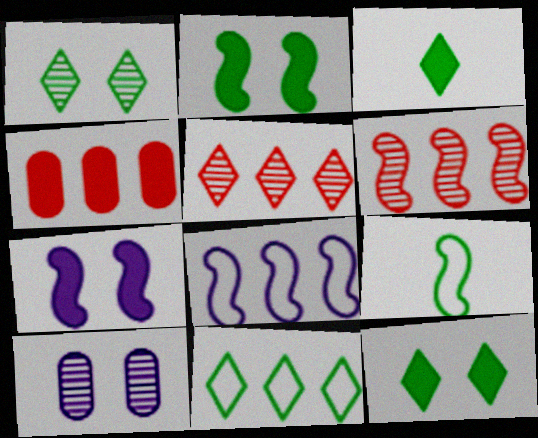[[1, 3, 11], 
[3, 4, 7], 
[6, 7, 9]]